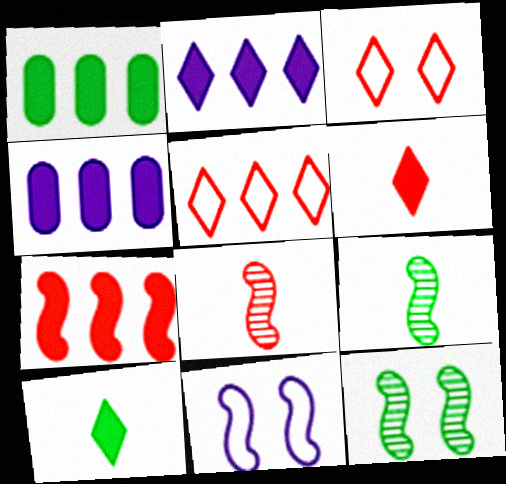[[1, 2, 7], 
[3, 4, 9], 
[7, 9, 11]]